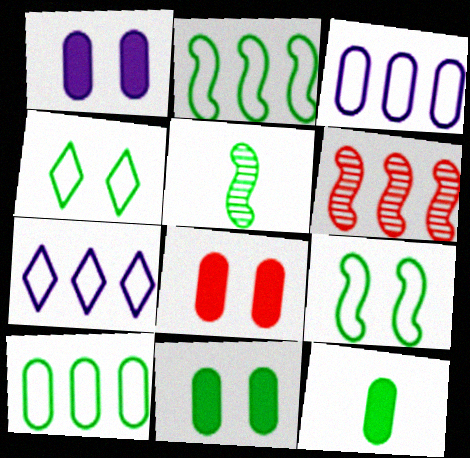[[1, 8, 11], 
[5, 7, 8]]